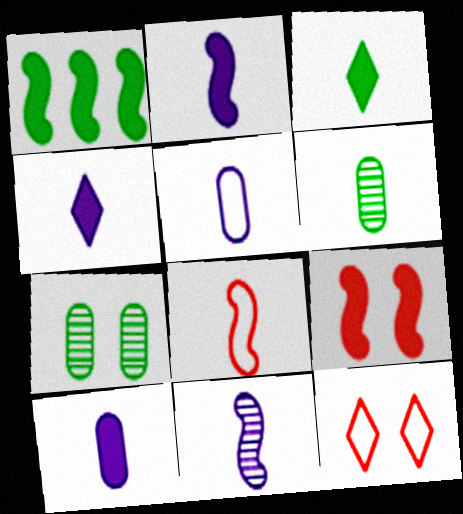[[1, 2, 9], 
[2, 4, 10], 
[4, 5, 11], 
[4, 6, 8]]